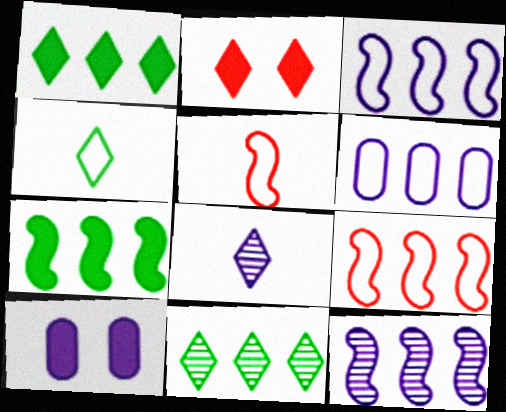[[3, 8, 10], 
[5, 10, 11], 
[7, 9, 12]]